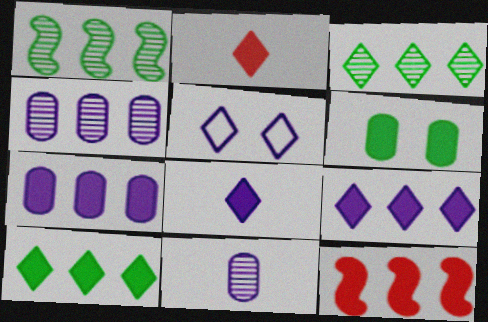[[2, 3, 5], 
[6, 8, 12], 
[7, 10, 12]]